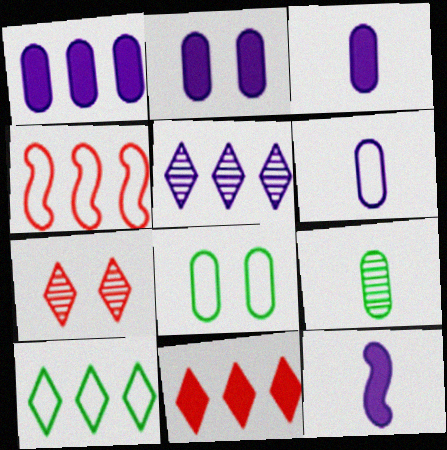[[1, 2, 3], 
[5, 10, 11]]